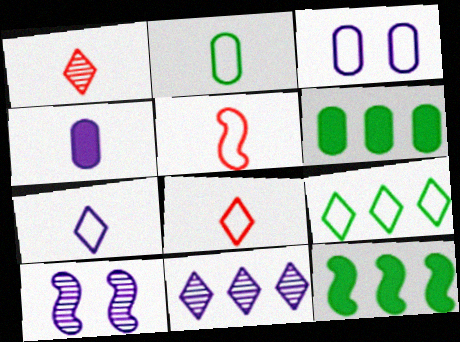[[1, 3, 12], 
[2, 5, 7], 
[3, 5, 9], 
[5, 10, 12], 
[6, 8, 10]]